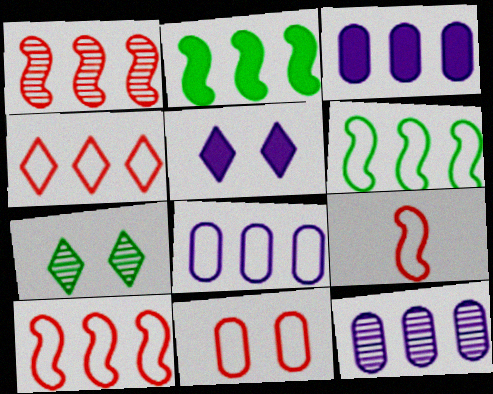[[2, 4, 12], 
[3, 7, 9], 
[3, 8, 12], 
[4, 6, 8], 
[4, 9, 11]]